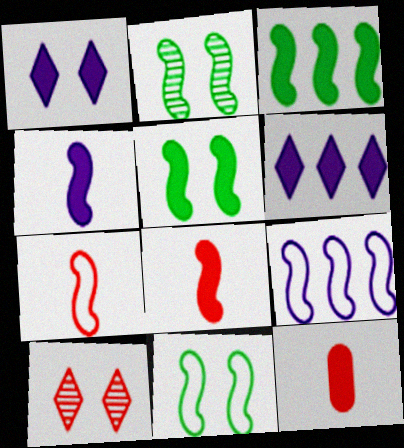[[1, 3, 12], 
[2, 5, 11], 
[2, 8, 9], 
[5, 6, 12], 
[7, 9, 11]]